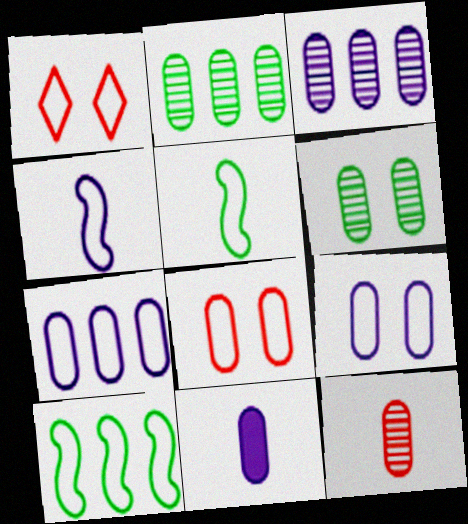[[1, 5, 7], 
[2, 8, 11], 
[3, 6, 12], 
[3, 9, 11]]